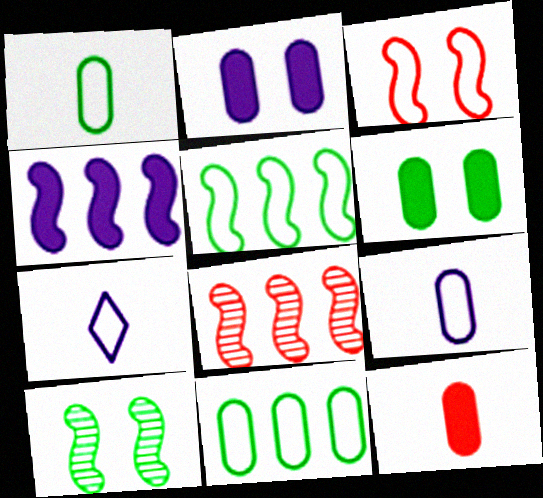[[3, 7, 11], 
[4, 5, 8], 
[6, 7, 8]]